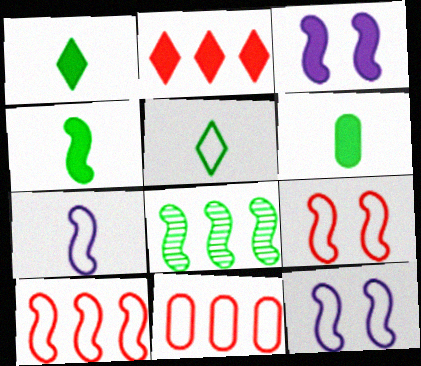[[1, 4, 6], 
[2, 3, 6], 
[5, 11, 12]]